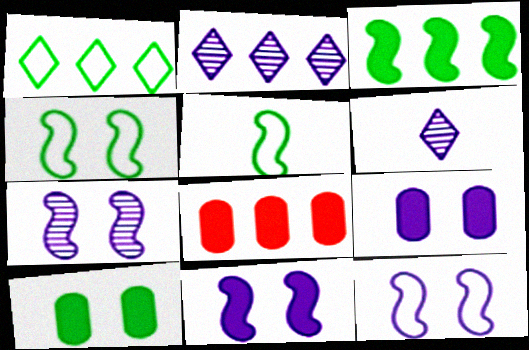[[4, 6, 8], 
[7, 11, 12]]